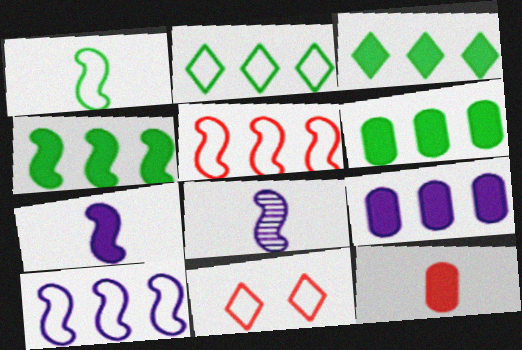[[3, 4, 6], 
[6, 8, 11]]